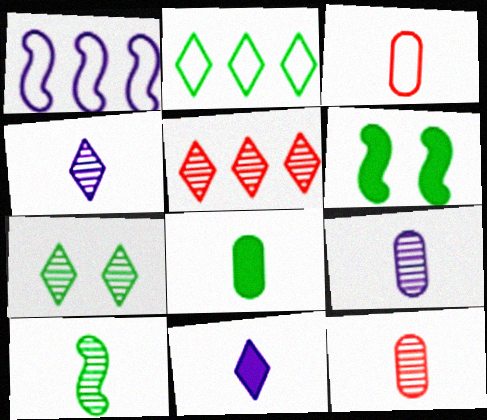[[3, 8, 9], 
[3, 10, 11], 
[4, 5, 7], 
[4, 10, 12]]